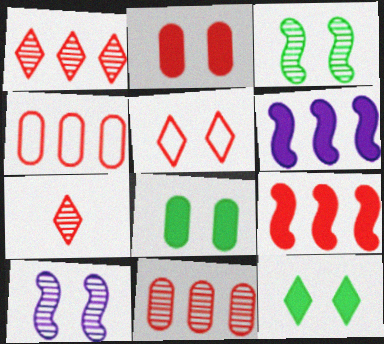[[1, 4, 9], 
[5, 8, 10]]